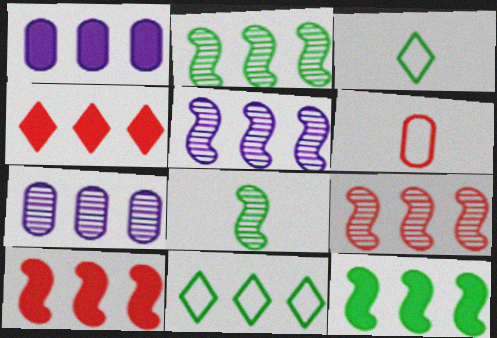[[1, 4, 12], 
[1, 9, 11], 
[2, 5, 9], 
[7, 10, 11]]